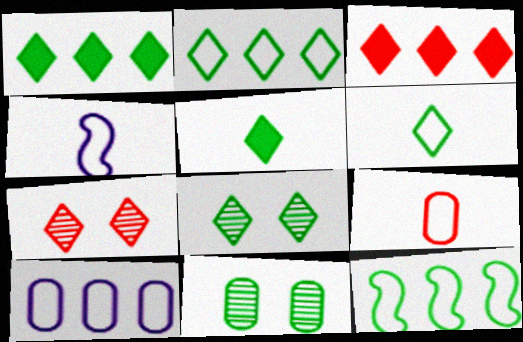[[1, 6, 8], 
[2, 5, 8], 
[3, 4, 11], 
[4, 6, 9], 
[5, 11, 12]]